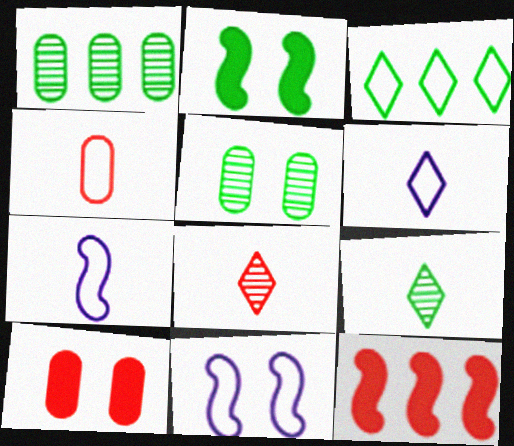[[3, 4, 11], 
[5, 6, 12]]